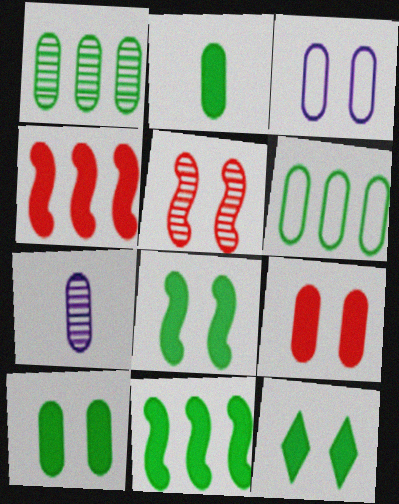[[2, 11, 12], 
[3, 5, 12], 
[6, 7, 9], 
[8, 10, 12]]